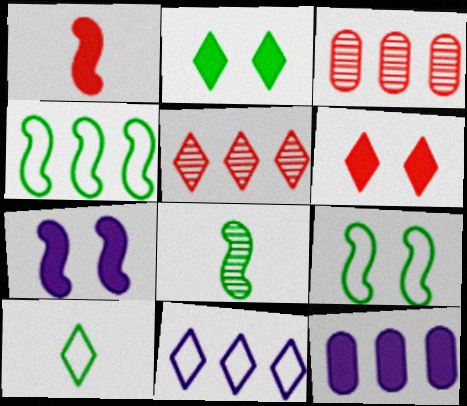[[1, 2, 12], 
[3, 7, 10], 
[4, 5, 12]]